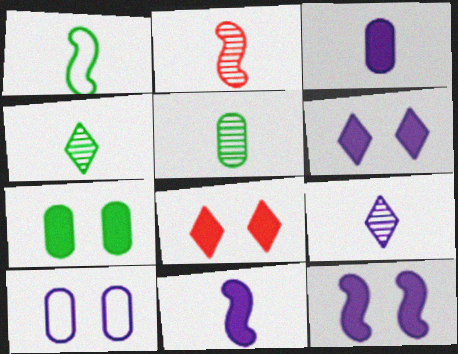[[1, 2, 11], 
[2, 5, 9], 
[7, 8, 12]]